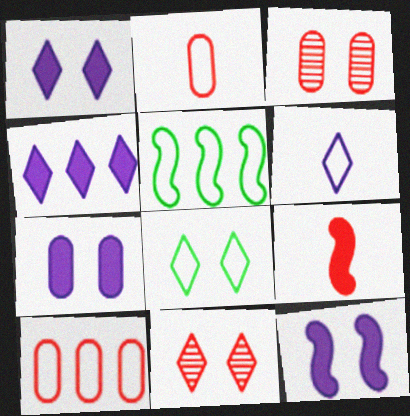[[1, 7, 12], 
[1, 8, 11], 
[3, 8, 12], 
[9, 10, 11]]